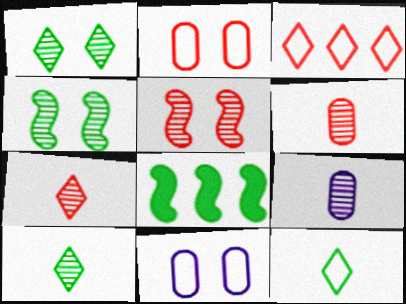[[7, 8, 11]]